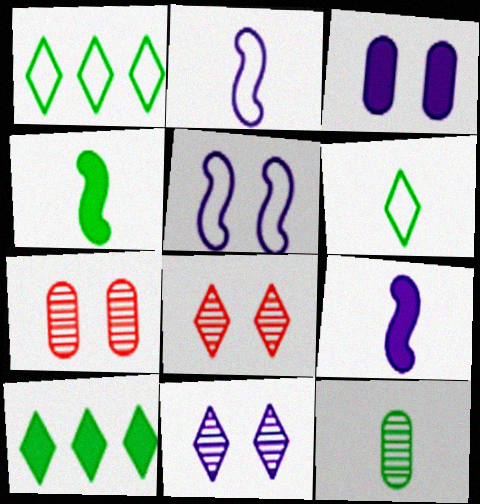[[1, 7, 9], 
[2, 7, 10], 
[3, 5, 11], 
[4, 6, 12]]